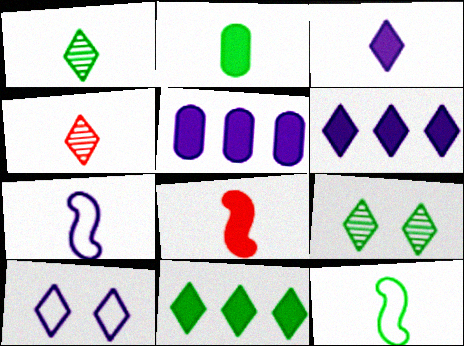[[1, 2, 12], 
[2, 3, 8], 
[2, 4, 7], 
[4, 10, 11]]